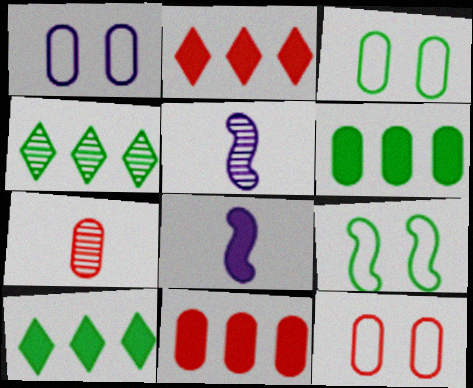[[1, 3, 12], 
[1, 6, 7], 
[2, 3, 5], 
[4, 8, 12], 
[5, 10, 12], 
[7, 11, 12]]